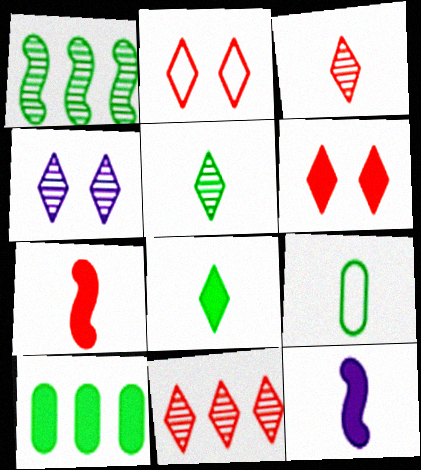[[3, 9, 12], 
[4, 5, 11], 
[6, 10, 12]]